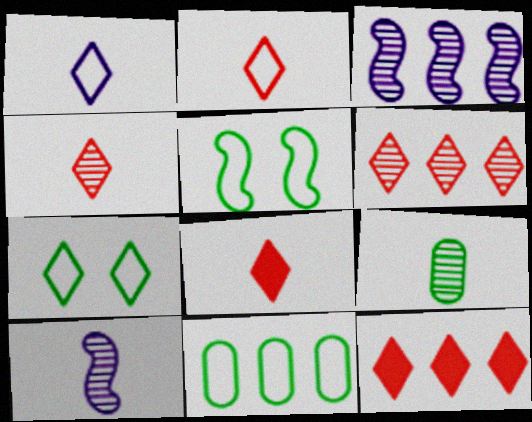[[2, 4, 8], 
[3, 11, 12], 
[4, 9, 10]]